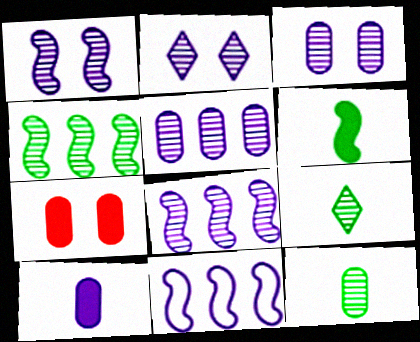[[1, 2, 3], 
[2, 10, 11], 
[7, 9, 11]]